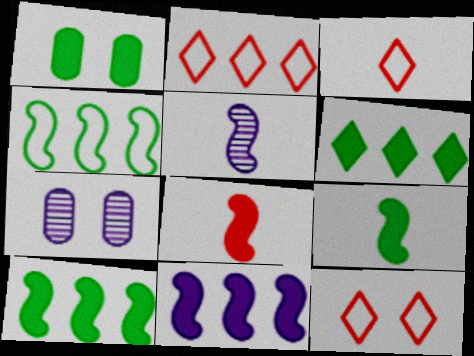[[1, 2, 5], 
[1, 6, 9], 
[2, 3, 12], 
[2, 7, 9], 
[3, 7, 10]]